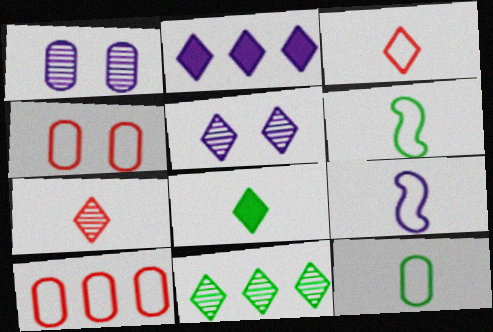[[1, 2, 9], 
[3, 9, 12], 
[5, 7, 11]]